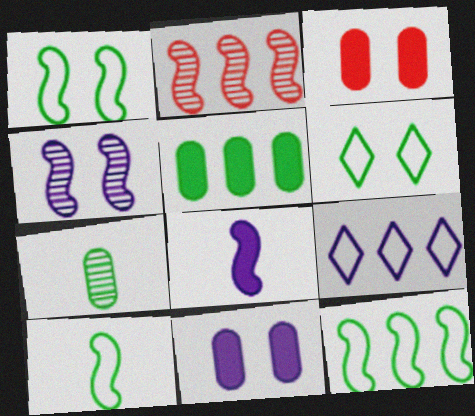[[1, 2, 8], 
[1, 10, 12], 
[2, 5, 9], 
[3, 4, 6]]